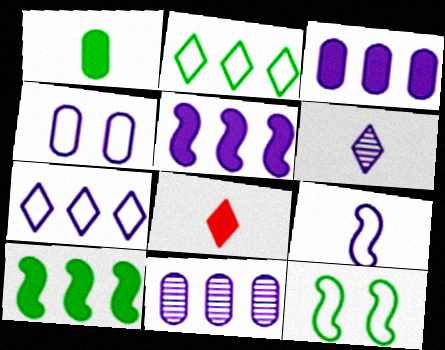[[4, 5, 6], 
[4, 7, 9], 
[5, 7, 11], 
[8, 11, 12]]